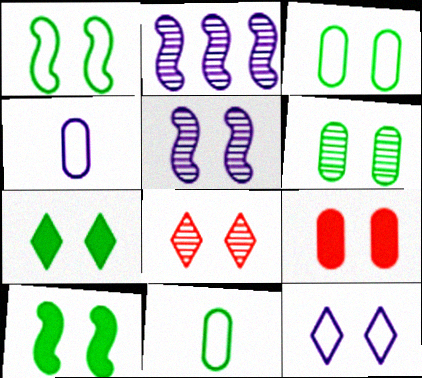[[1, 6, 7], 
[5, 6, 8], 
[7, 8, 12]]